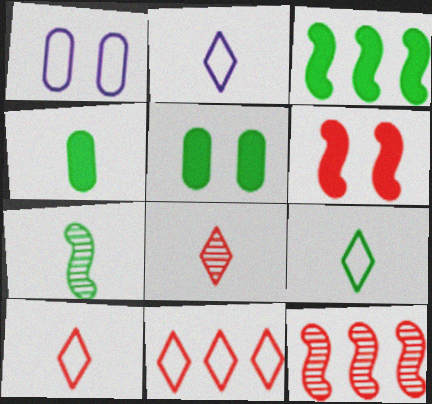[[1, 3, 8], 
[2, 5, 12], 
[2, 9, 10], 
[4, 7, 9]]